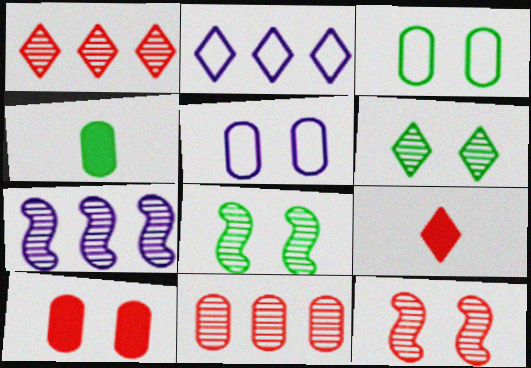[[2, 4, 12], 
[2, 6, 9], 
[3, 7, 9], 
[4, 5, 11]]